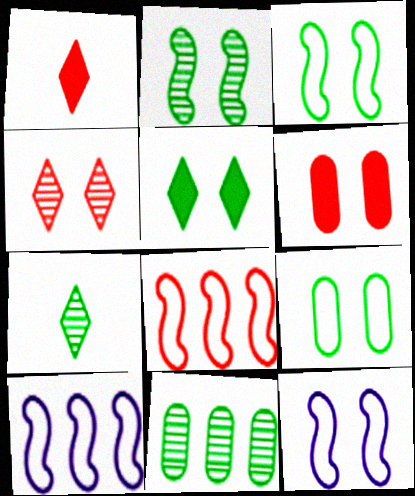[[1, 11, 12], 
[2, 5, 9], 
[2, 7, 11], 
[6, 7, 10]]